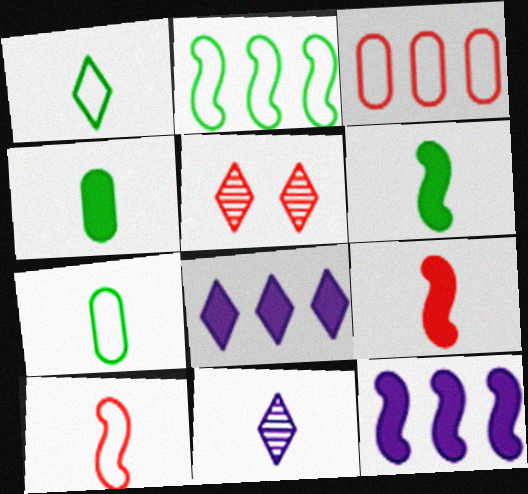[[1, 5, 8], 
[3, 5, 9], 
[4, 10, 11], 
[5, 7, 12], 
[7, 9, 11]]